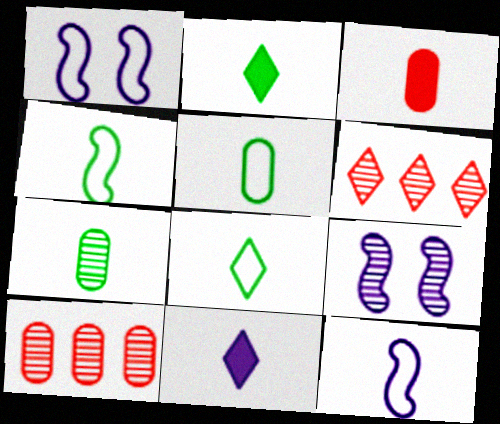[[1, 2, 10], 
[2, 4, 7], 
[4, 5, 8], 
[6, 7, 9]]